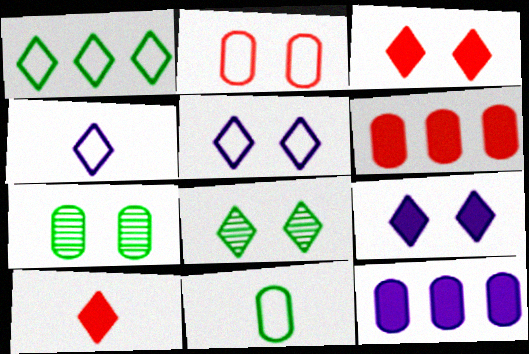[[3, 5, 8]]